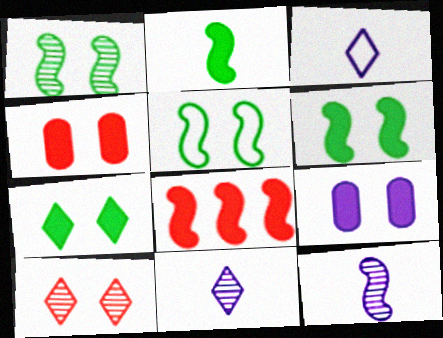[[1, 5, 6], 
[5, 8, 12], 
[5, 9, 10]]